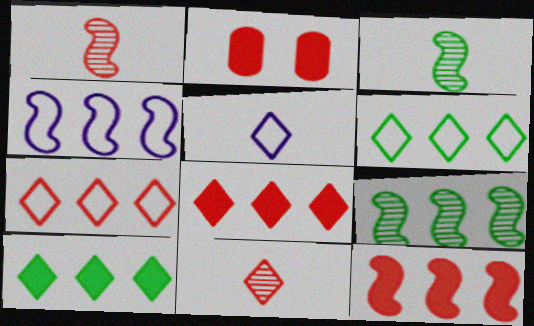[[1, 2, 7], 
[2, 5, 9], 
[4, 9, 12]]